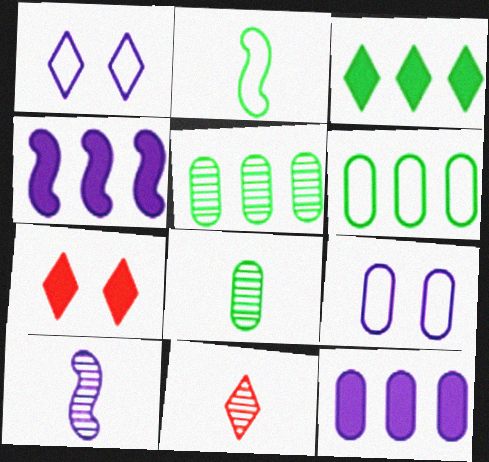[[1, 3, 11], 
[1, 10, 12], 
[6, 7, 10], 
[8, 10, 11]]